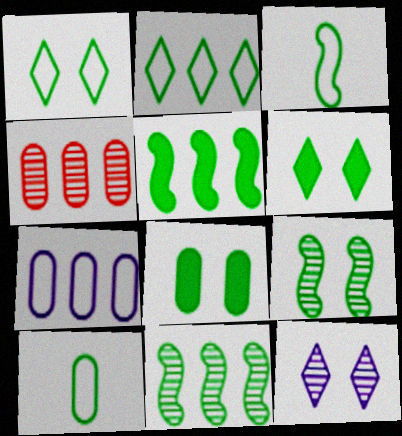[[1, 8, 9], 
[3, 5, 9], 
[6, 10, 11]]